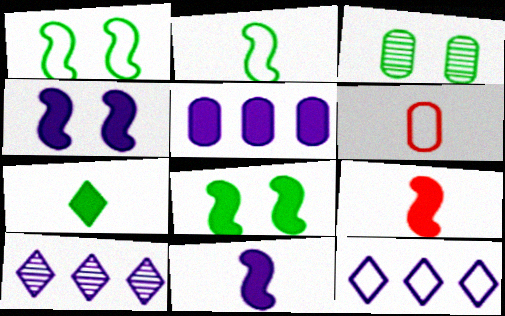[[1, 6, 12], 
[3, 5, 6], 
[3, 9, 12], 
[6, 8, 10]]